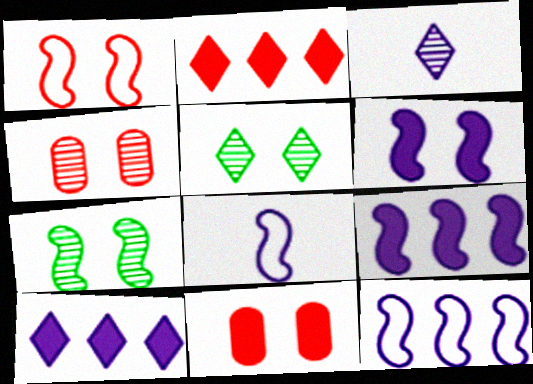[[1, 6, 7]]